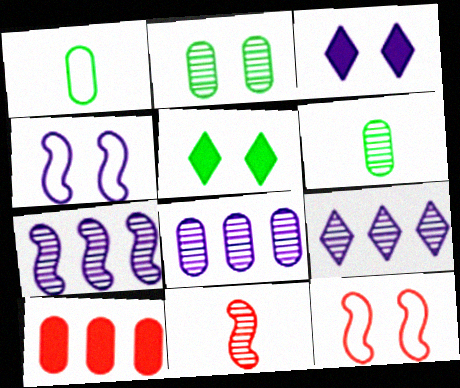[[2, 3, 12], 
[2, 9, 11], 
[7, 8, 9]]